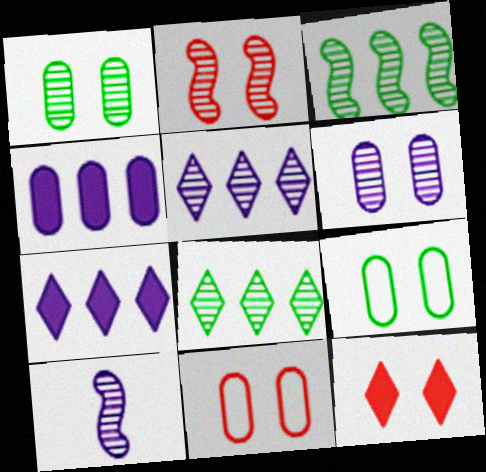[[2, 3, 10], 
[2, 11, 12], 
[5, 6, 10]]